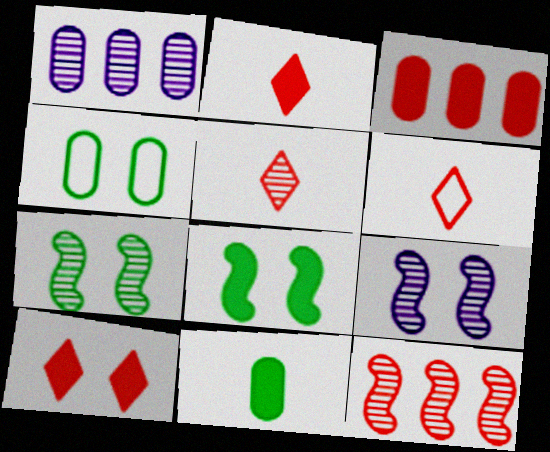[[1, 5, 7], 
[1, 6, 8], 
[2, 5, 6], 
[4, 9, 10]]